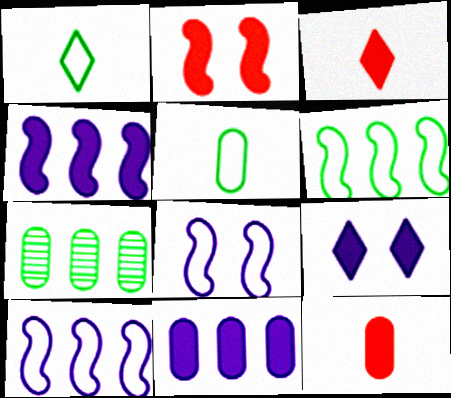[[3, 7, 8]]